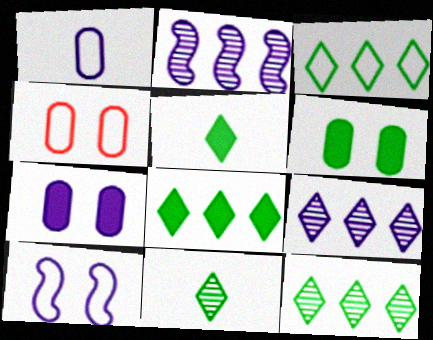[[2, 4, 5], 
[3, 8, 12]]